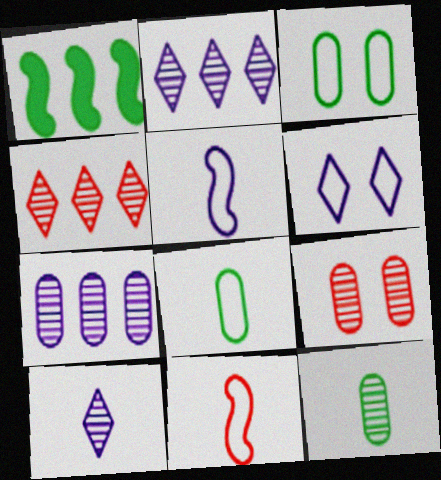[[7, 9, 12]]